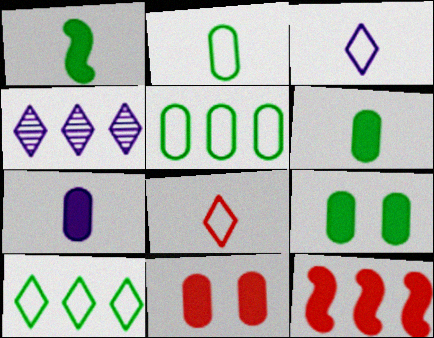[[4, 5, 12]]